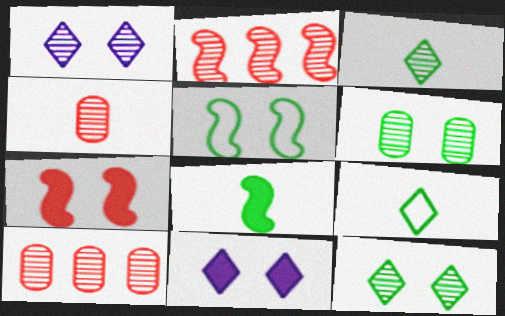[]